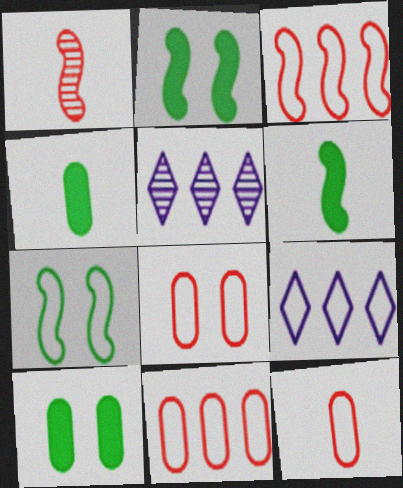[[1, 9, 10], 
[2, 5, 12], 
[5, 6, 8], 
[7, 9, 12], 
[8, 11, 12]]